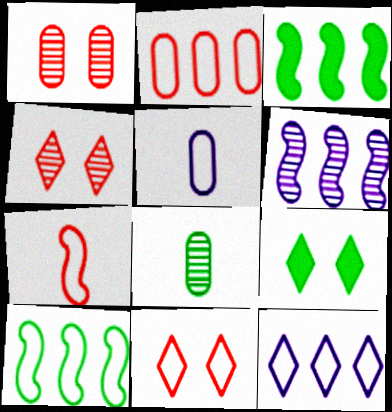[[2, 7, 11], 
[2, 10, 12], 
[3, 4, 5], 
[4, 6, 8], 
[5, 10, 11], 
[8, 9, 10]]